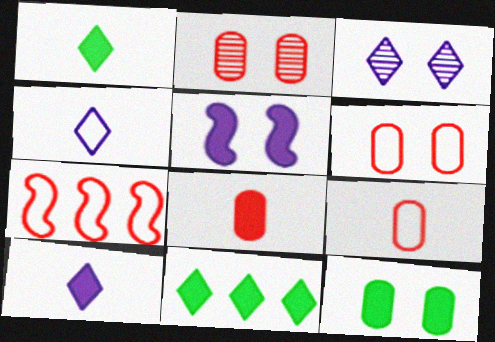[[5, 8, 11]]